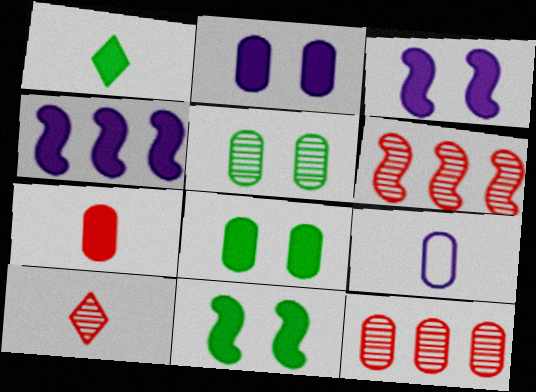[[8, 9, 12]]